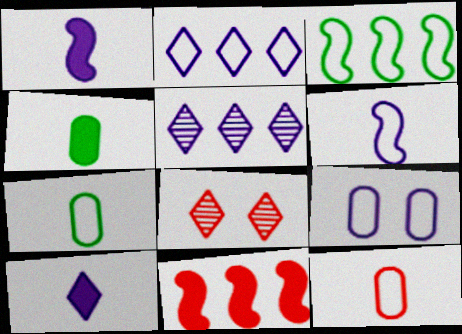[[1, 5, 9], 
[2, 6, 9], 
[8, 11, 12]]